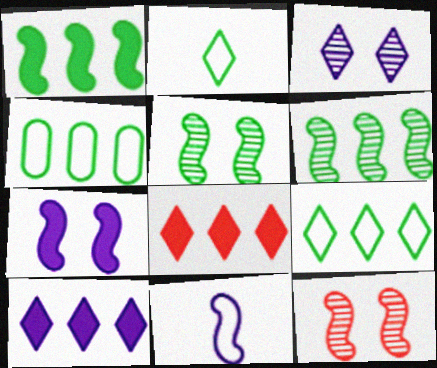[[1, 11, 12], 
[2, 3, 8]]